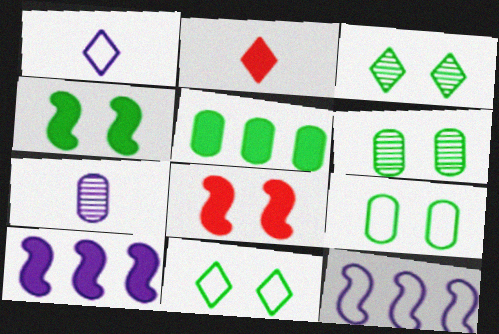[[2, 6, 12], 
[3, 4, 9], 
[4, 6, 11]]